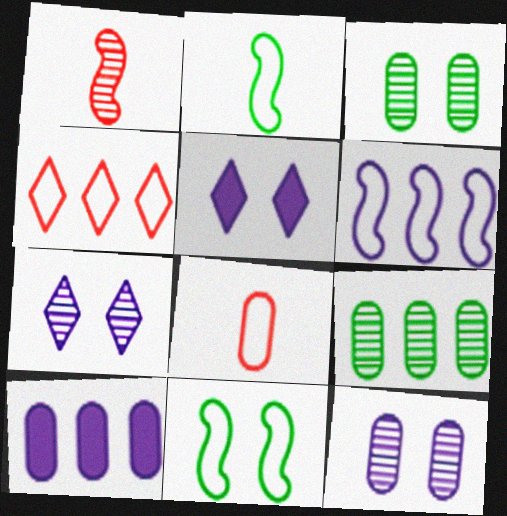[[1, 7, 9], 
[3, 8, 10]]